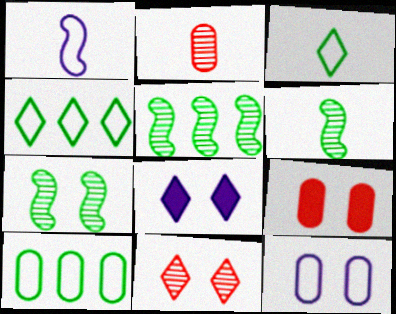[[5, 6, 7]]